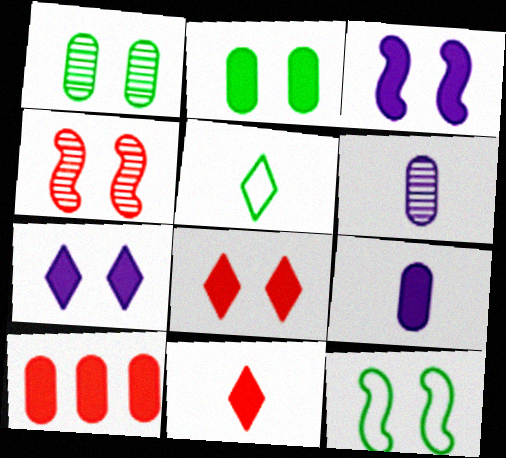[[2, 3, 8], 
[2, 9, 10], 
[3, 4, 12]]